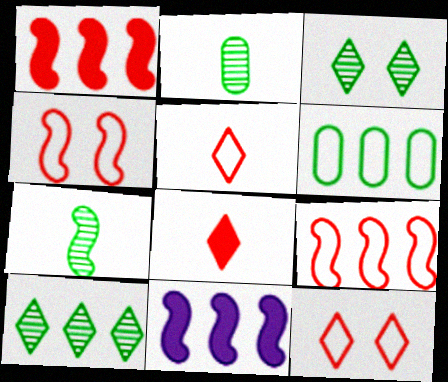[[2, 11, 12], 
[4, 7, 11]]